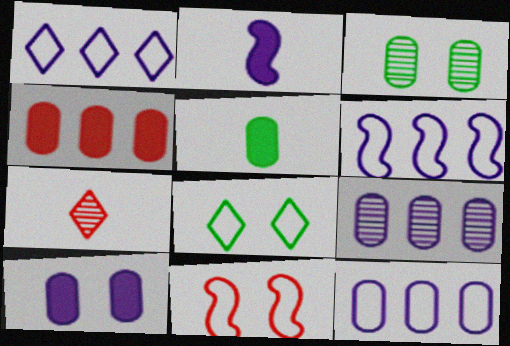[[1, 6, 12], 
[4, 5, 10], 
[4, 7, 11]]